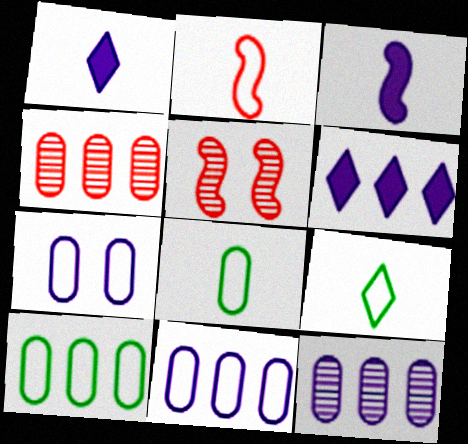[[1, 5, 10], 
[5, 6, 8]]